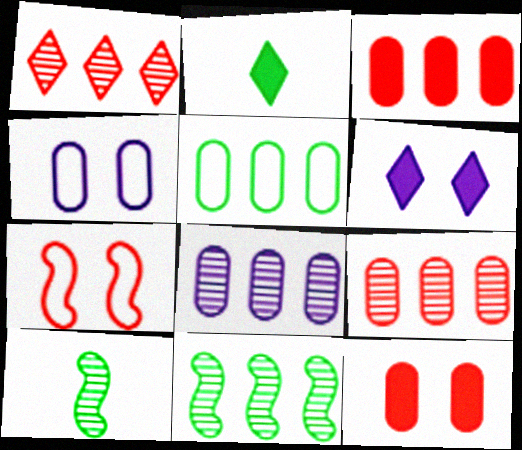[[1, 8, 11], 
[2, 7, 8], 
[3, 5, 8]]